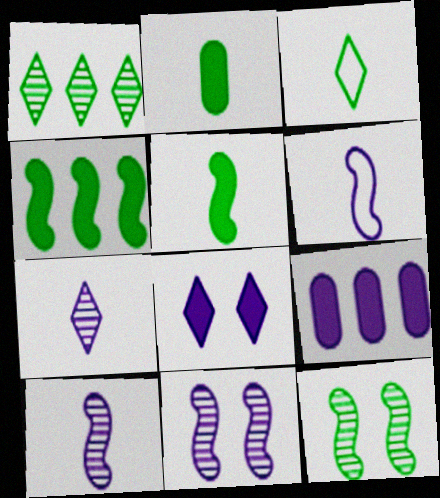[]